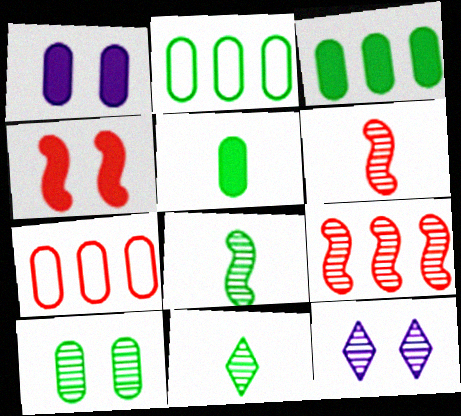[[2, 5, 10]]